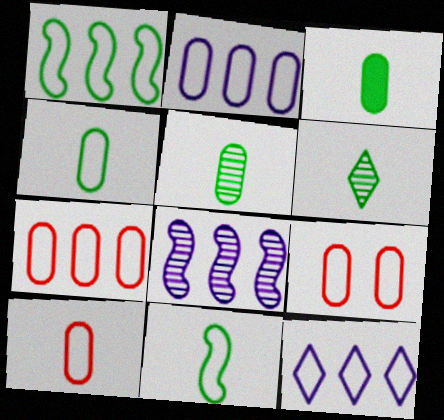[[1, 7, 12], 
[2, 4, 9], 
[3, 4, 5], 
[3, 6, 11], 
[7, 9, 10], 
[9, 11, 12]]